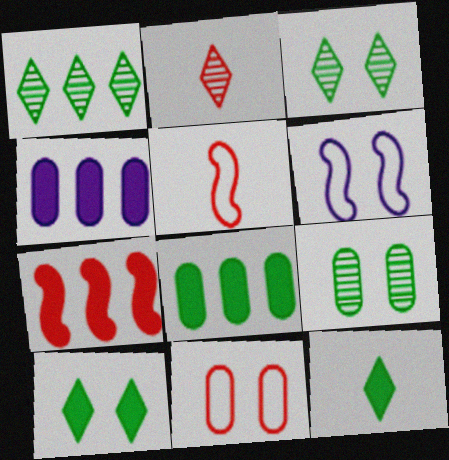[[2, 6, 8], 
[2, 7, 11], 
[3, 4, 5]]